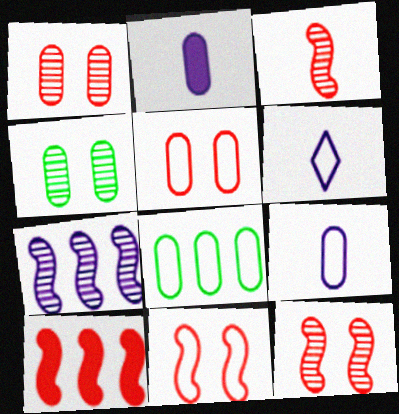[[1, 2, 8], 
[3, 10, 11], 
[4, 6, 10], 
[5, 8, 9], 
[6, 8, 11]]